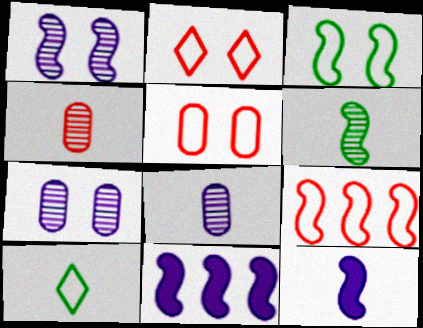[[4, 10, 12]]